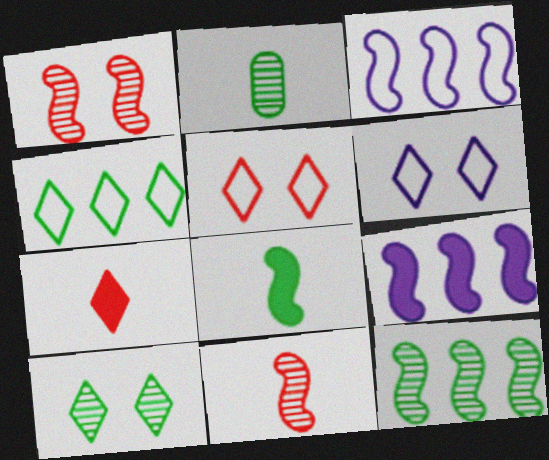[[1, 3, 8], 
[2, 5, 9], 
[2, 10, 12]]